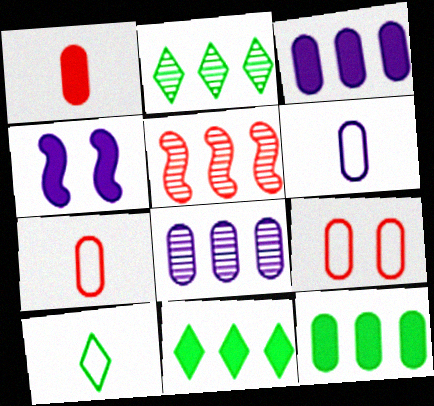[[1, 4, 11], 
[2, 4, 7], 
[2, 5, 8]]